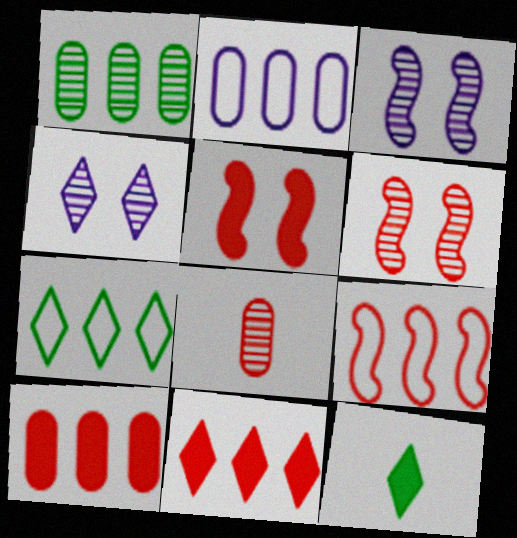[[1, 2, 10], 
[2, 6, 12], 
[2, 7, 9]]